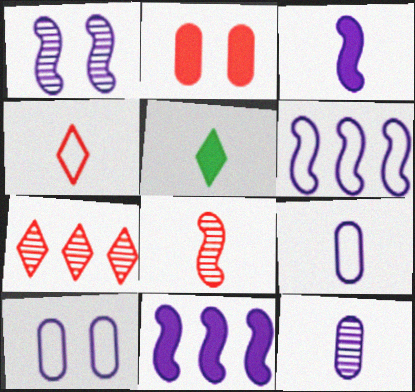[[1, 3, 6], 
[2, 5, 11], 
[5, 8, 9]]